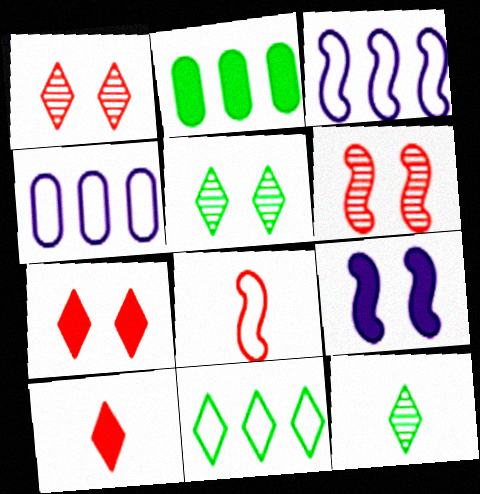[[2, 9, 10]]